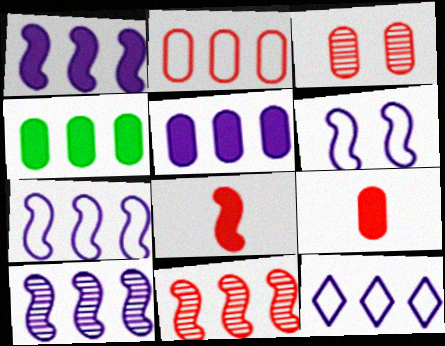[[1, 7, 10], 
[2, 3, 9], 
[4, 11, 12], 
[5, 10, 12]]